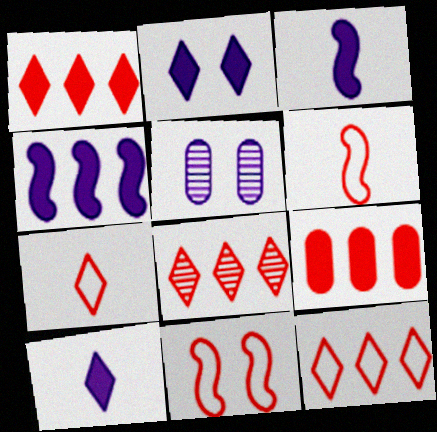[[1, 8, 12]]